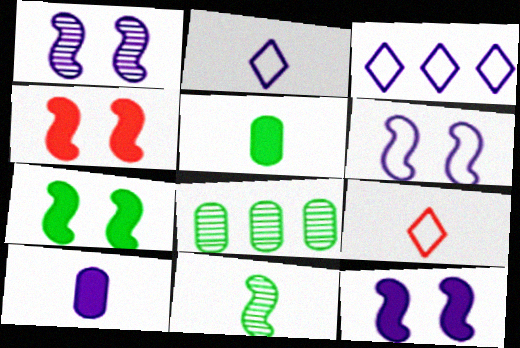[[1, 3, 10], 
[1, 6, 12], 
[2, 4, 8], 
[4, 7, 12], 
[8, 9, 12], 
[9, 10, 11]]